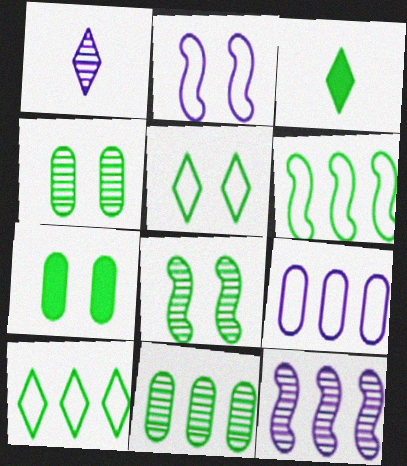[[3, 4, 6], 
[5, 7, 8]]